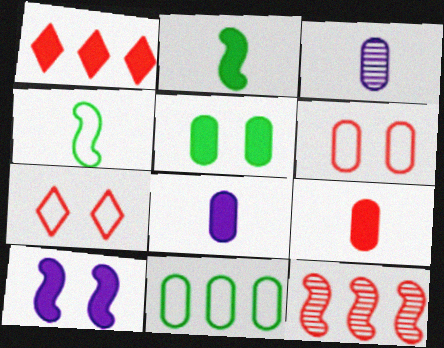[[4, 10, 12], 
[7, 9, 12]]